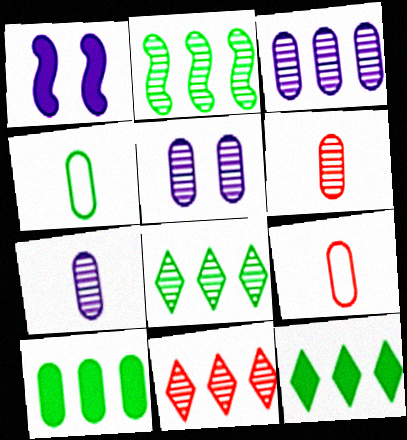[[1, 4, 11], 
[1, 8, 9], 
[2, 3, 11], 
[3, 5, 7], 
[5, 9, 10]]